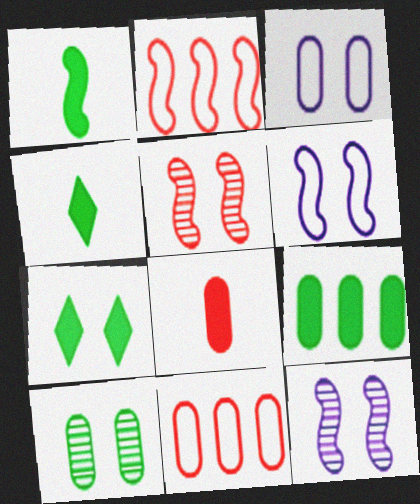[[1, 2, 12], 
[1, 7, 9], 
[3, 5, 7], 
[4, 11, 12]]